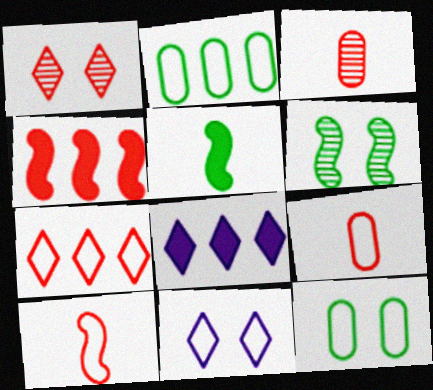[[1, 4, 9], 
[2, 10, 11], 
[6, 8, 9]]